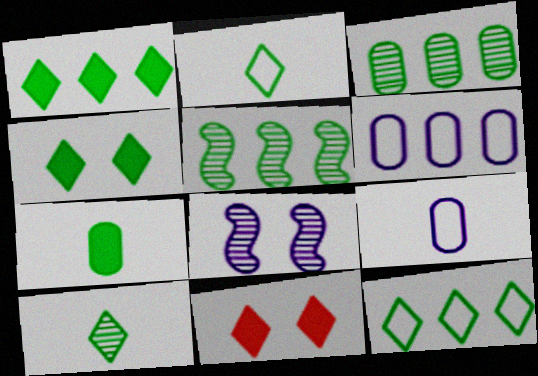[[4, 10, 12], 
[5, 9, 11]]